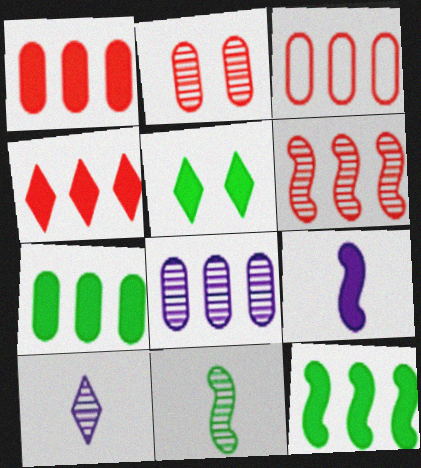[[1, 5, 9], 
[3, 4, 6], 
[3, 7, 8]]